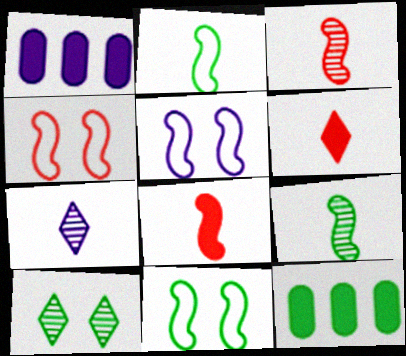[[1, 5, 7], 
[2, 10, 12], 
[4, 5, 11], 
[4, 7, 12]]